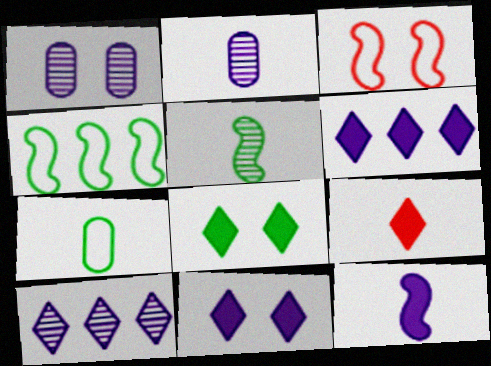[[1, 3, 8], 
[1, 4, 9], 
[6, 8, 9]]